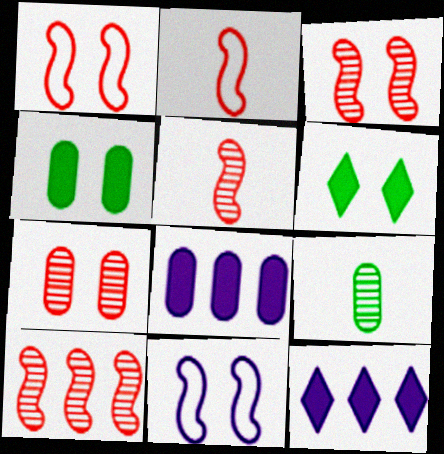[[1, 9, 12], 
[3, 5, 10], 
[6, 7, 11]]